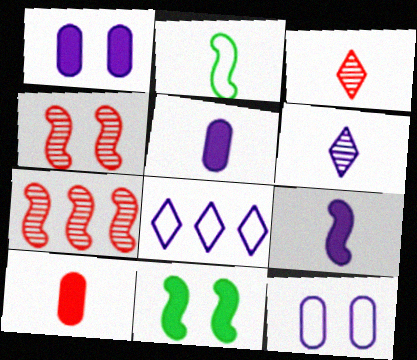[[2, 3, 5], 
[2, 6, 10]]